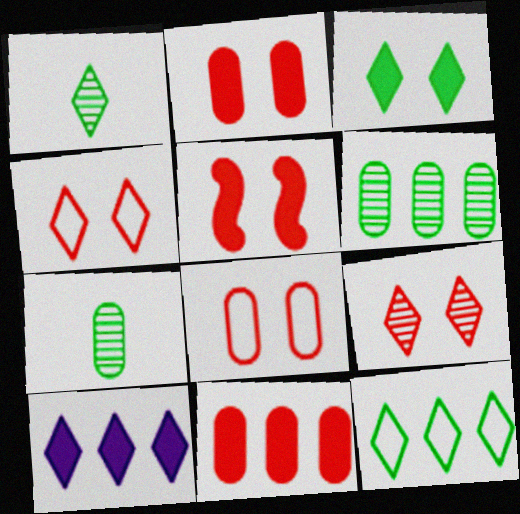[[1, 3, 12], 
[1, 4, 10], 
[5, 8, 9]]